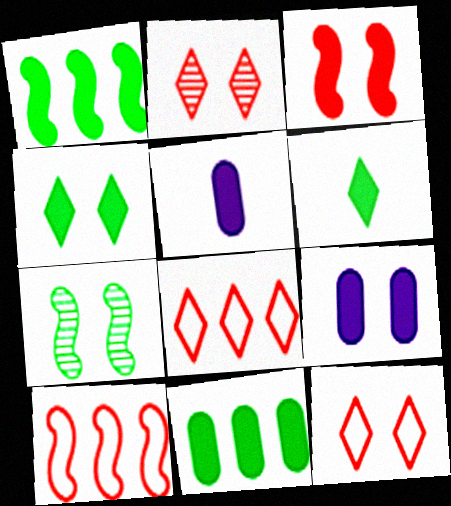[[3, 4, 9], 
[5, 7, 8], 
[7, 9, 12]]